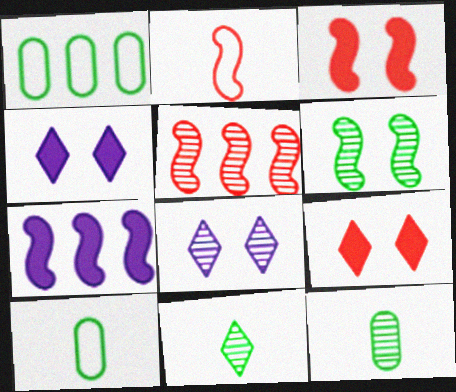[[2, 3, 5], 
[2, 6, 7], 
[4, 5, 10], 
[5, 8, 12]]